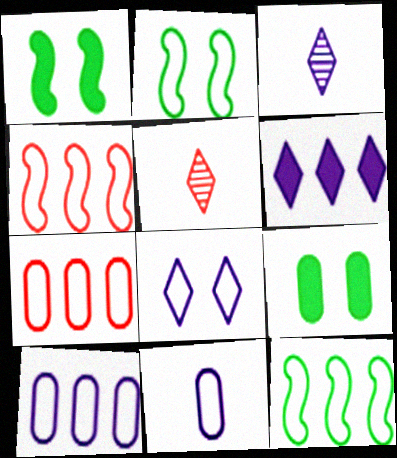[[1, 3, 7], 
[1, 5, 10], 
[3, 4, 9], 
[3, 6, 8]]